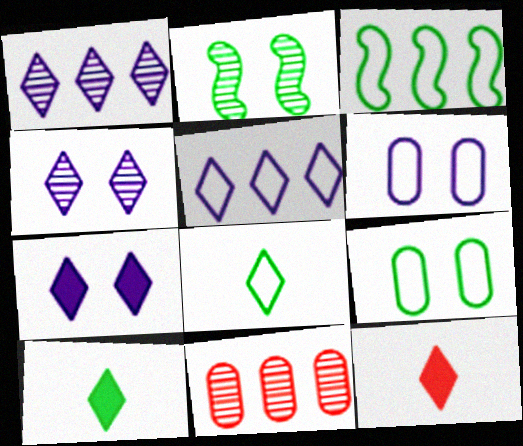[[3, 8, 9]]